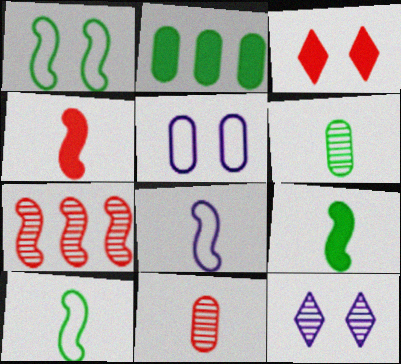[[2, 5, 11], 
[6, 7, 12]]